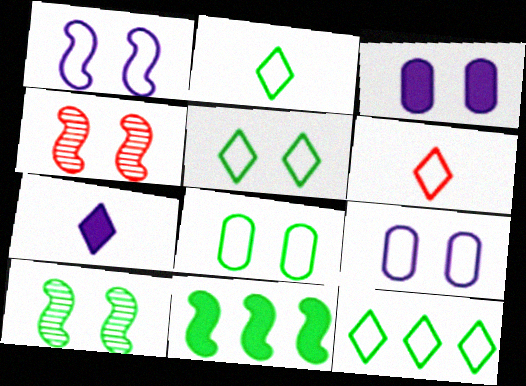[[2, 5, 12], 
[3, 4, 5]]